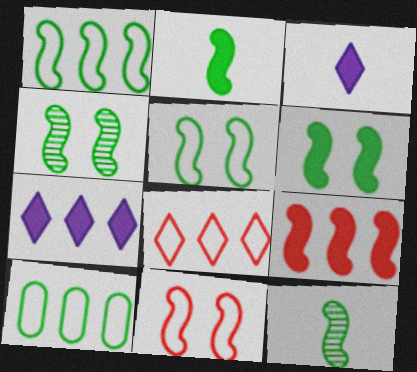[[1, 2, 4], 
[1, 6, 12], 
[4, 5, 6]]